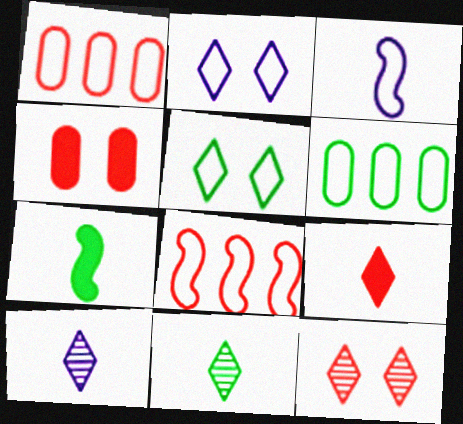[[1, 3, 5]]